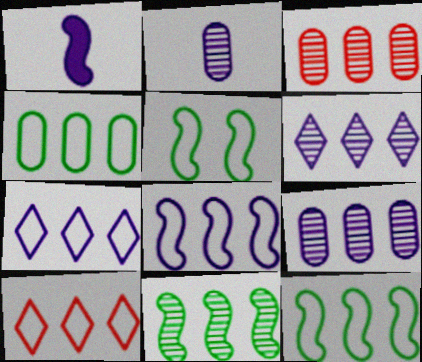[[3, 6, 11], 
[4, 8, 10]]